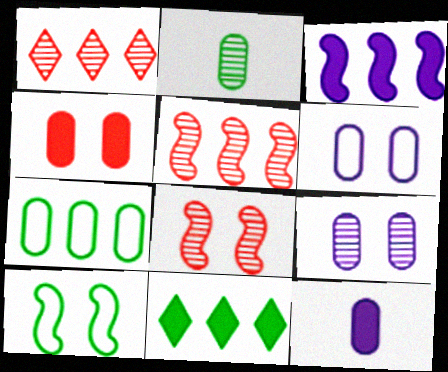[[1, 3, 7], 
[1, 10, 12], 
[2, 10, 11]]